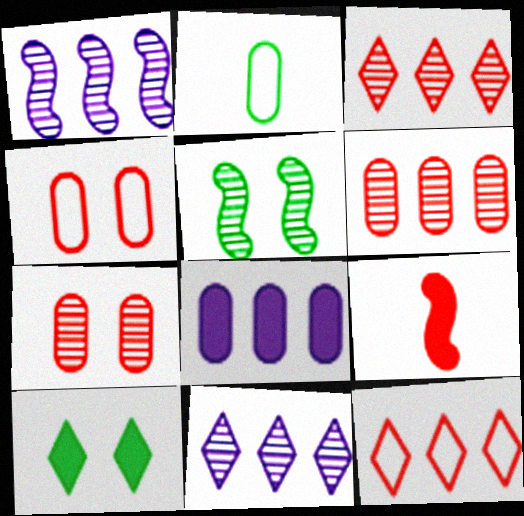[[2, 7, 8], 
[3, 4, 9], 
[7, 9, 12], 
[8, 9, 10]]